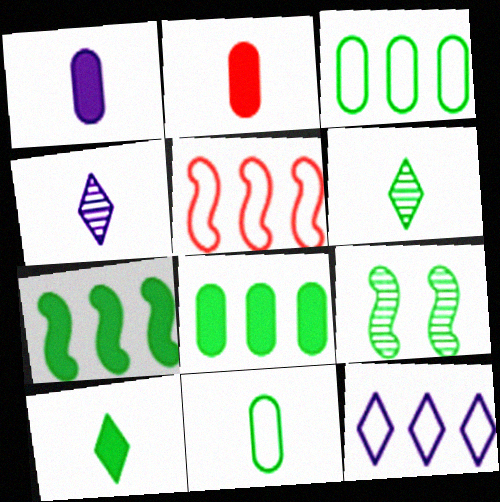[[2, 9, 12], 
[3, 5, 12], 
[3, 9, 10]]